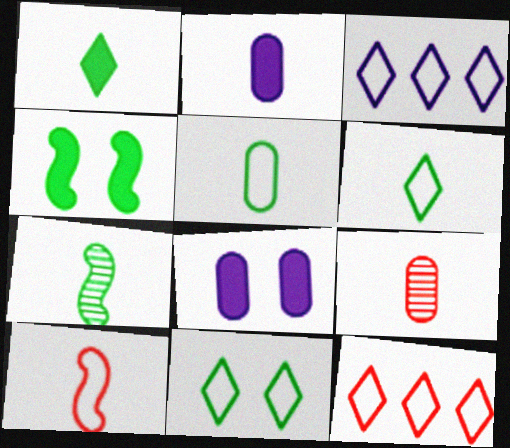[[1, 5, 7], 
[2, 5, 9], 
[3, 4, 9], 
[7, 8, 12]]